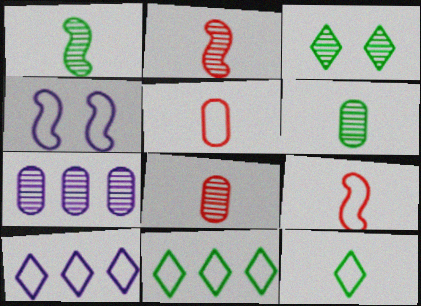[[2, 3, 7], 
[4, 5, 11]]